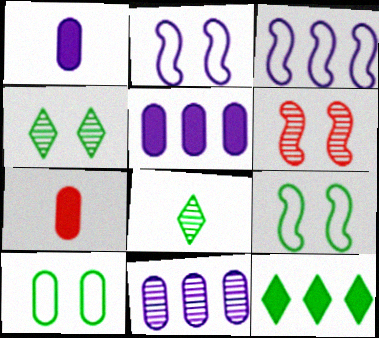[[3, 4, 7], 
[6, 8, 11], 
[7, 10, 11]]